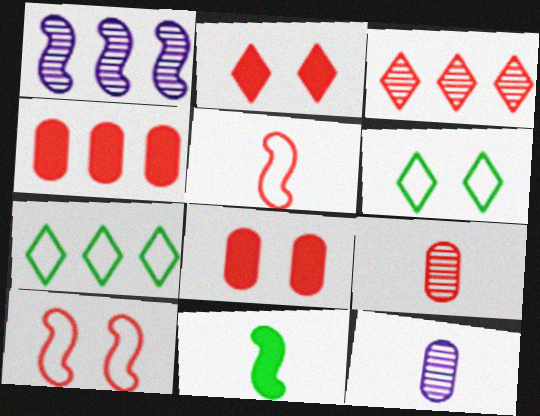[[1, 4, 7], 
[1, 10, 11], 
[3, 5, 8]]